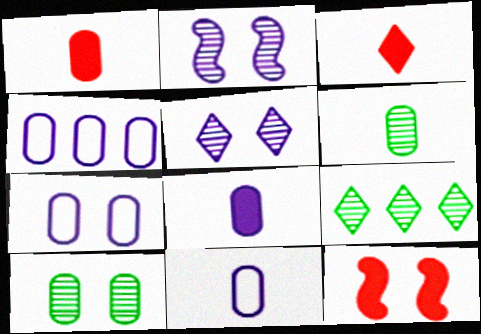[[1, 4, 10], 
[1, 6, 11], 
[4, 7, 11], 
[9, 11, 12]]